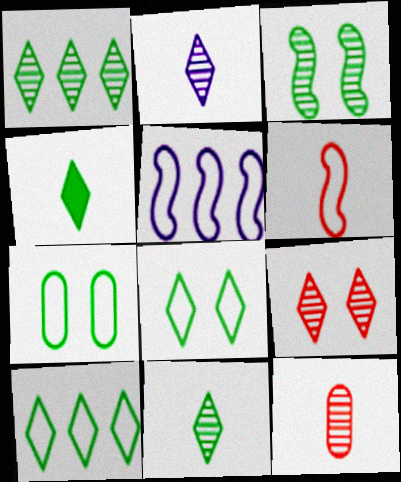[[1, 2, 9], 
[1, 4, 8]]